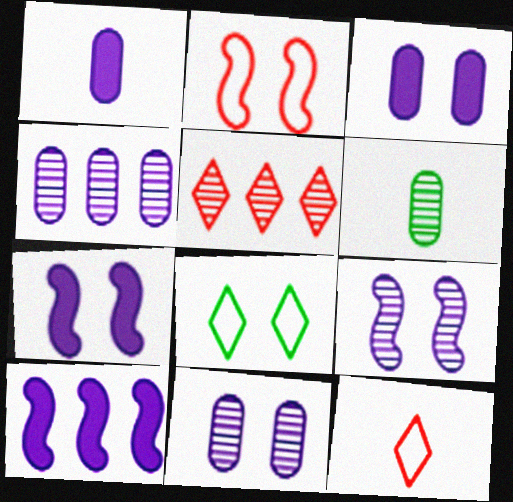[[5, 6, 9]]